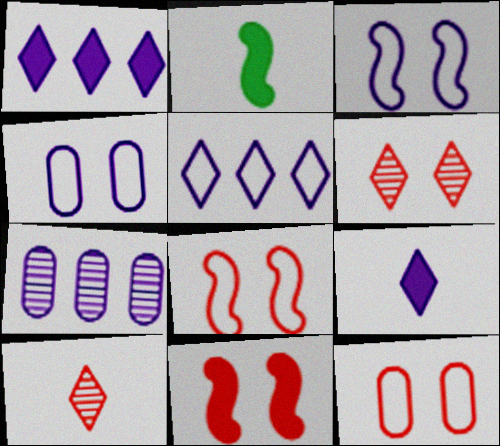[[3, 7, 9], 
[6, 11, 12]]